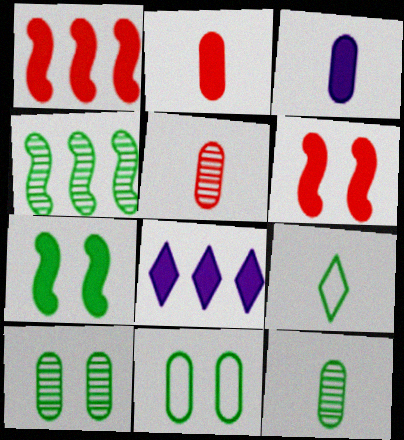[[2, 7, 8]]